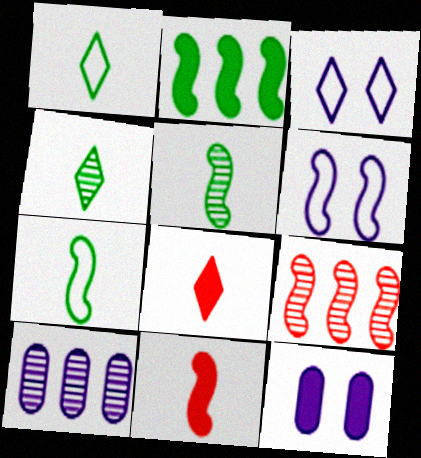[[1, 9, 12], 
[2, 8, 12]]